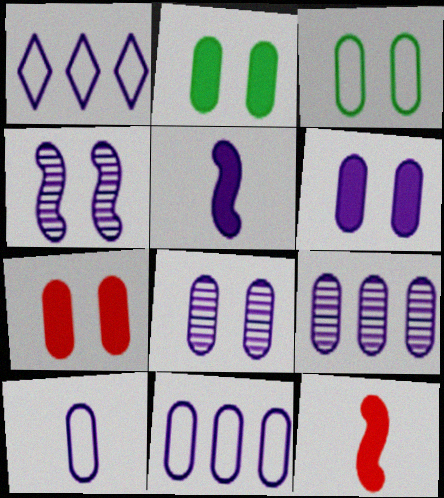[[1, 5, 8], 
[2, 6, 7], 
[3, 7, 8], 
[6, 9, 10]]